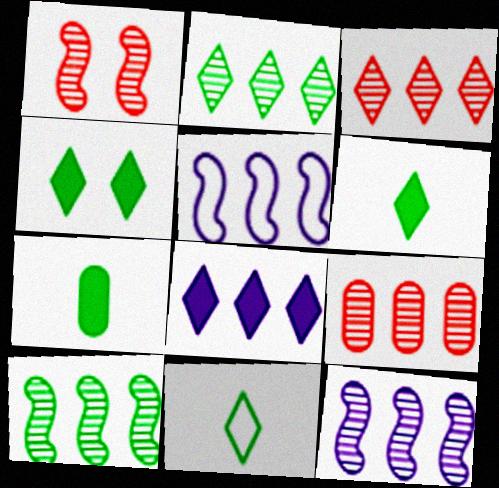[[2, 4, 11], 
[2, 9, 12]]